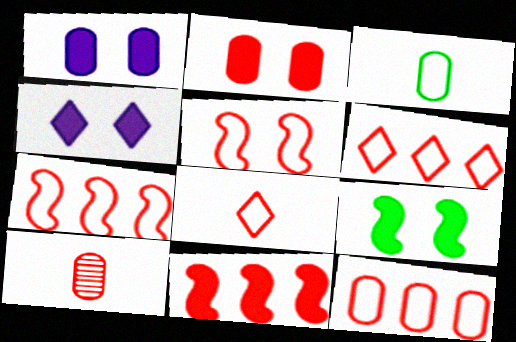[[2, 4, 9], 
[2, 10, 12], 
[5, 8, 12], 
[6, 7, 12]]